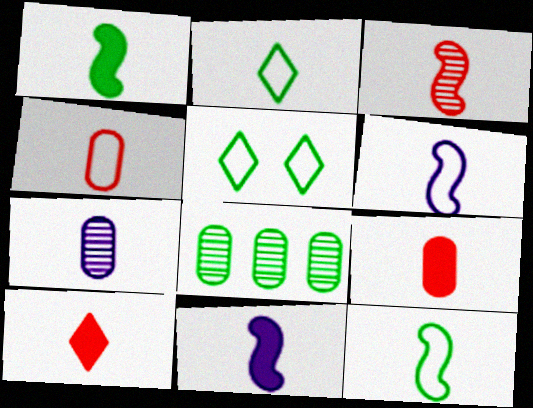[[1, 3, 6], 
[1, 5, 8], 
[2, 4, 6], 
[3, 4, 10], 
[3, 11, 12], 
[7, 10, 12]]